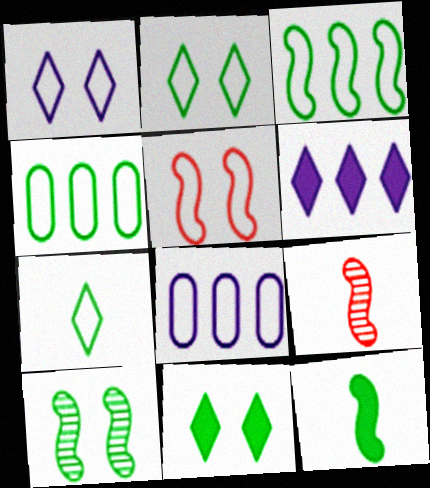[[3, 10, 12], 
[5, 7, 8], 
[8, 9, 11]]